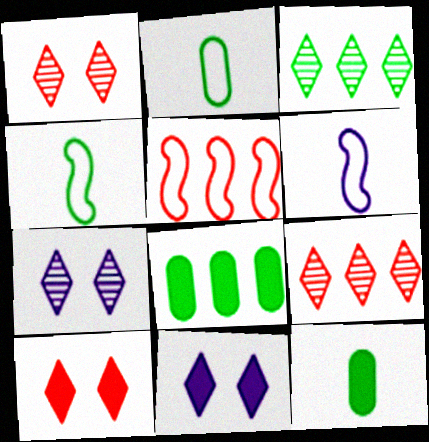[[1, 6, 8], 
[5, 7, 12]]